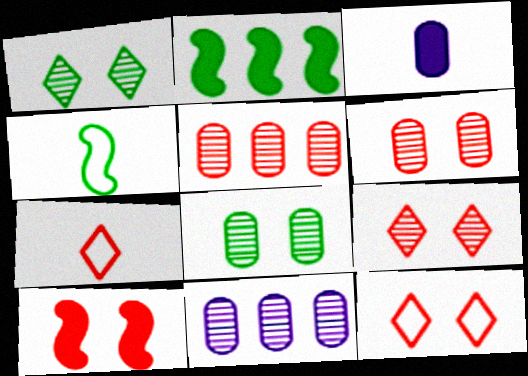[[5, 7, 10], 
[6, 10, 12]]